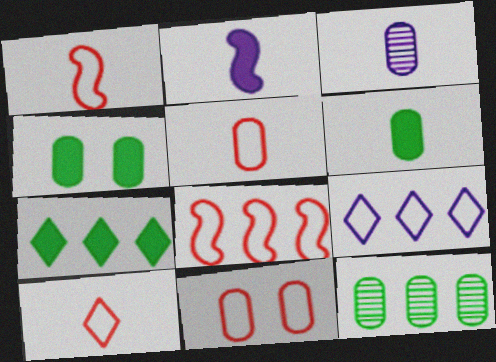[[1, 5, 10], 
[3, 5, 6], 
[8, 10, 11]]